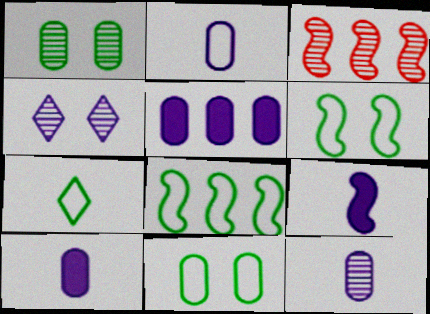[[2, 10, 12], 
[3, 6, 9], 
[7, 8, 11]]